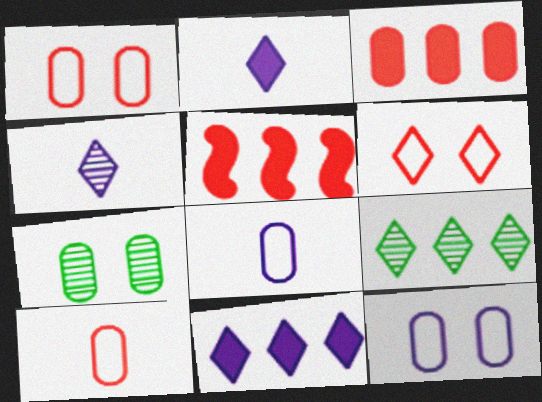[[2, 6, 9], 
[3, 7, 8]]